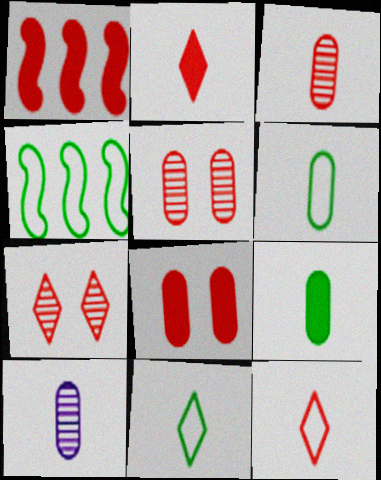[[1, 2, 8], 
[1, 5, 12]]